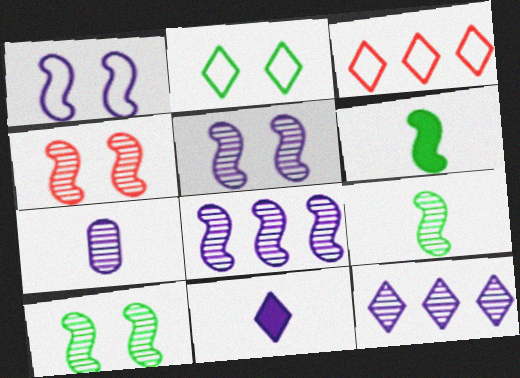[[4, 5, 10], 
[4, 8, 9], 
[5, 7, 12]]